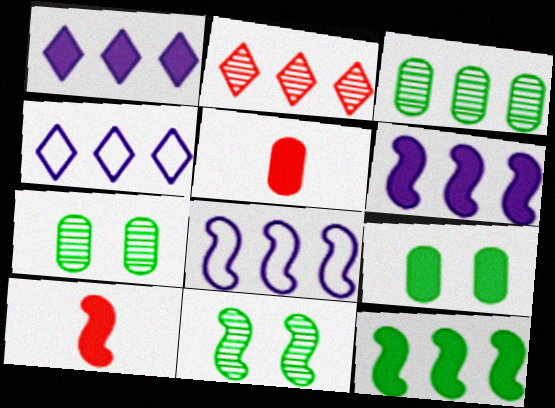[[1, 9, 10], 
[4, 5, 11], 
[4, 7, 10], 
[8, 10, 11]]